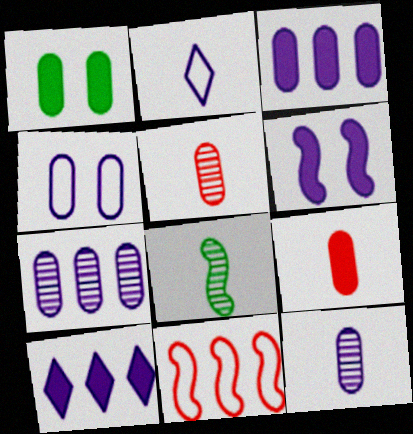[[1, 3, 9], 
[2, 6, 7], 
[2, 8, 9], 
[3, 4, 12], 
[6, 8, 11]]